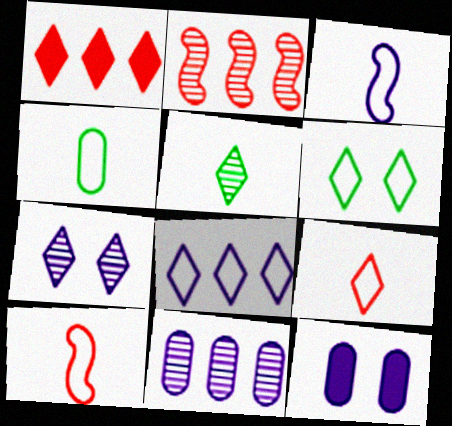[[3, 4, 9], 
[6, 8, 9]]